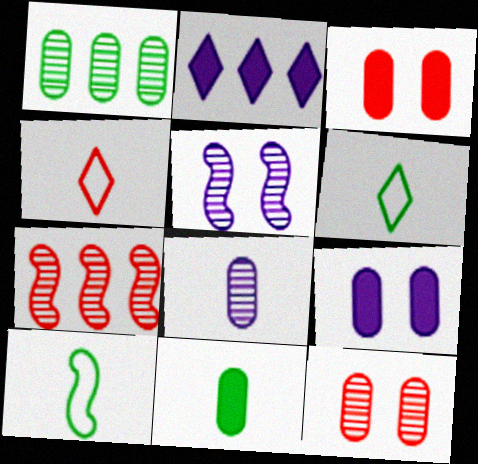[[1, 8, 12], 
[2, 10, 12], 
[3, 4, 7], 
[6, 7, 9]]